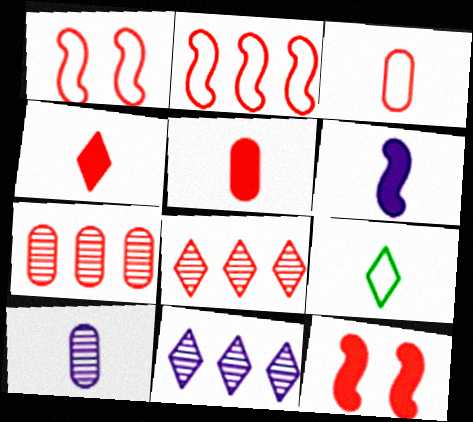[[1, 4, 7], 
[1, 5, 8], 
[3, 8, 12]]